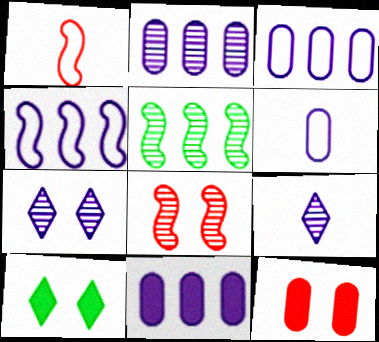[[1, 2, 10], 
[2, 3, 11]]